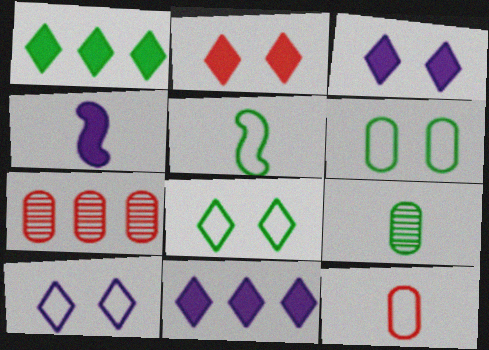[[3, 5, 7], 
[4, 7, 8]]